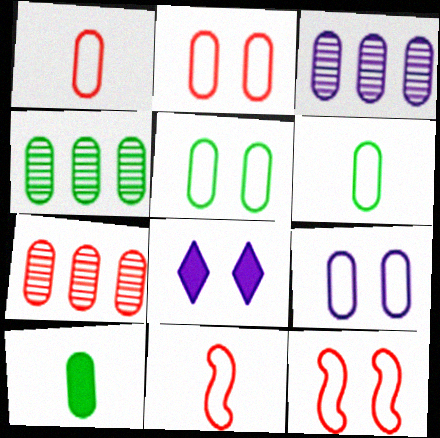[[2, 3, 10], 
[2, 5, 9], 
[3, 4, 7], 
[4, 5, 10], 
[4, 8, 11], 
[7, 9, 10]]